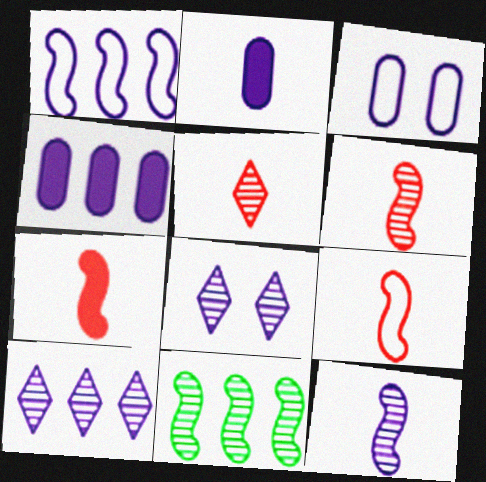[[1, 2, 8], 
[1, 4, 10], 
[6, 7, 9]]